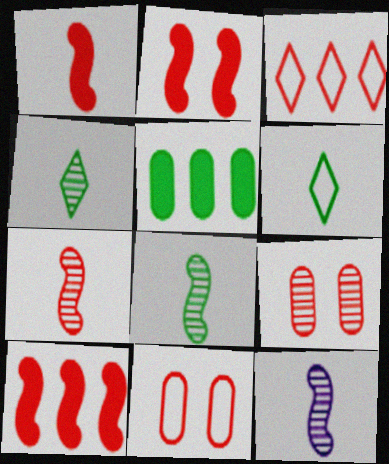[[1, 2, 10], 
[1, 3, 9], 
[7, 8, 12]]